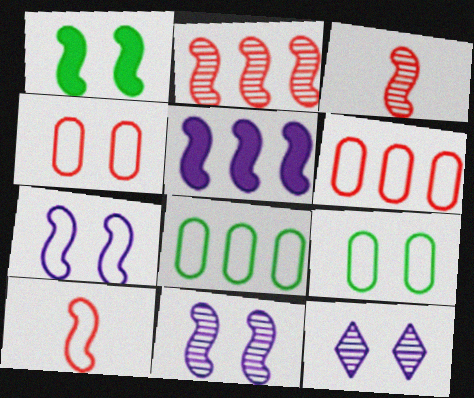[[1, 4, 12]]